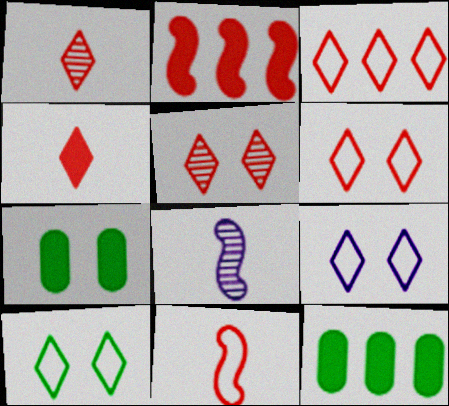[[3, 4, 5], 
[3, 7, 8], 
[6, 8, 12], 
[6, 9, 10]]